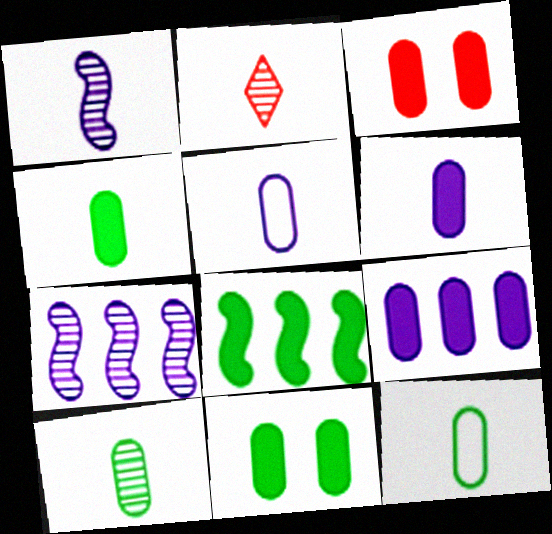[[1, 2, 10], 
[3, 4, 9], 
[4, 10, 12]]